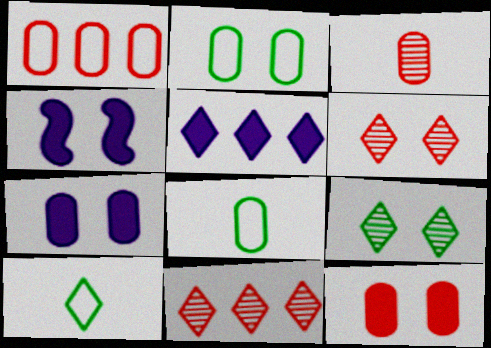[[1, 3, 12], 
[2, 4, 6], 
[4, 8, 11], 
[5, 6, 10]]